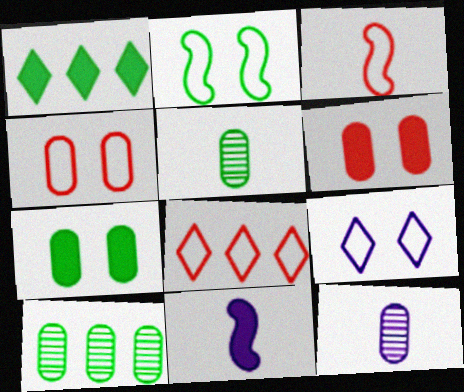[[1, 2, 5], 
[1, 6, 11], 
[2, 4, 9], 
[3, 4, 8]]